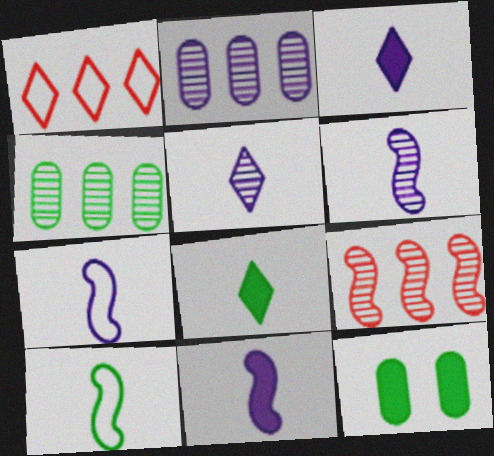[[1, 6, 12], 
[6, 7, 11]]